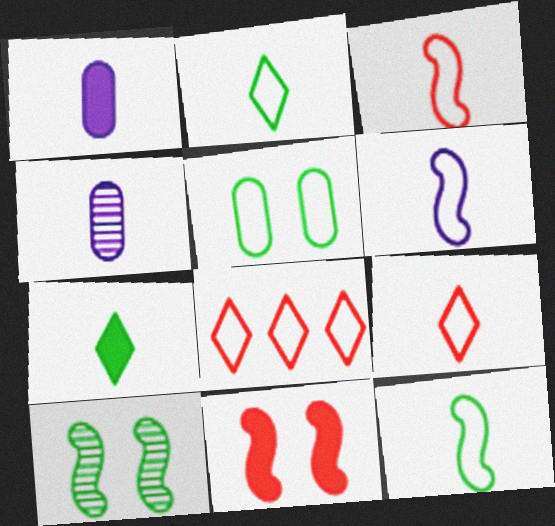[[1, 8, 10], 
[3, 4, 7], 
[3, 6, 12], 
[5, 6, 8]]